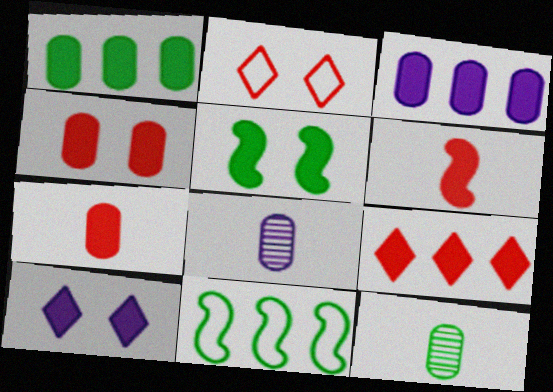[[1, 6, 10], 
[4, 5, 10], 
[4, 6, 9]]